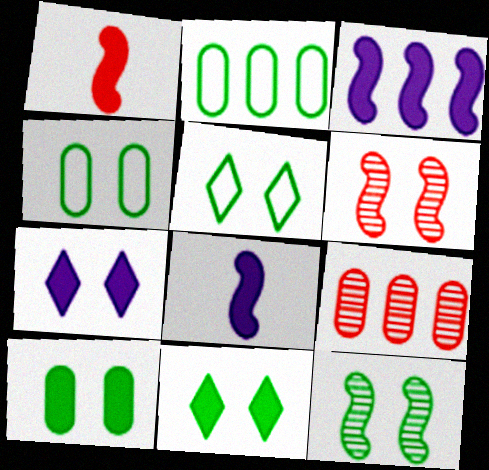[[4, 6, 7], 
[4, 11, 12], 
[5, 8, 9], 
[5, 10, 12]]